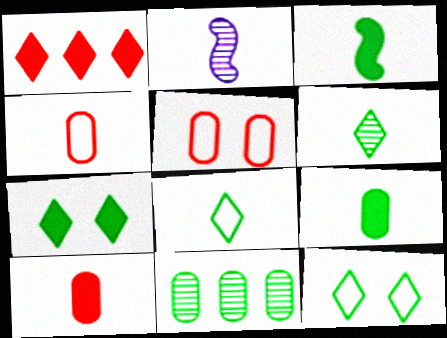[[2, 8, 10], 
[3, 11, 12]]